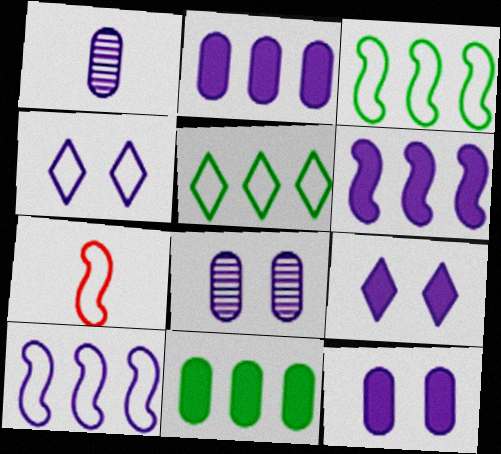[[1, 4, 6], 
[1, 9, 10]]